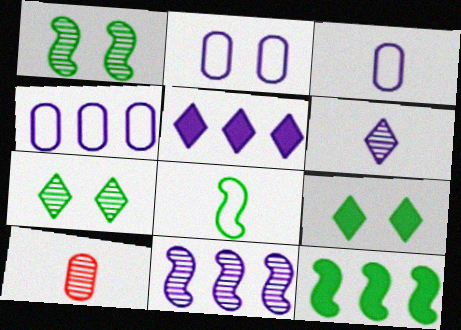[[1, 8, 12], 
[2, 3, 4], 
[4, 5, 11], 
[7, 10, 11]]